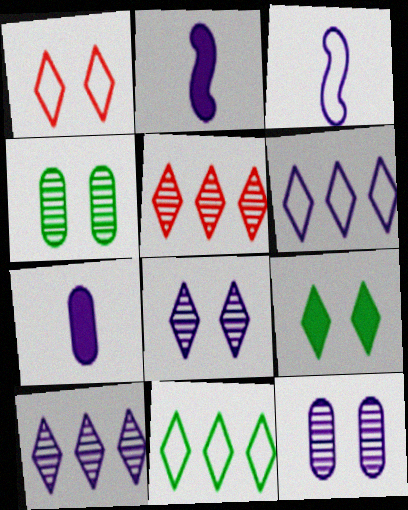[[1, 8, 9], 
[2, 6, 12]]